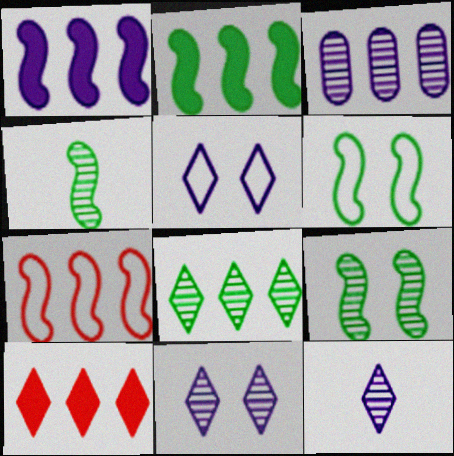[[2, 4, 6]]